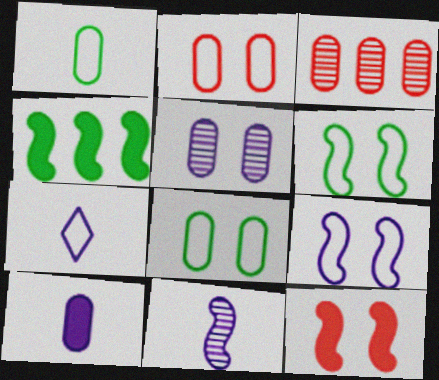[[3, 8, 10], 
[7, 10, 11]]